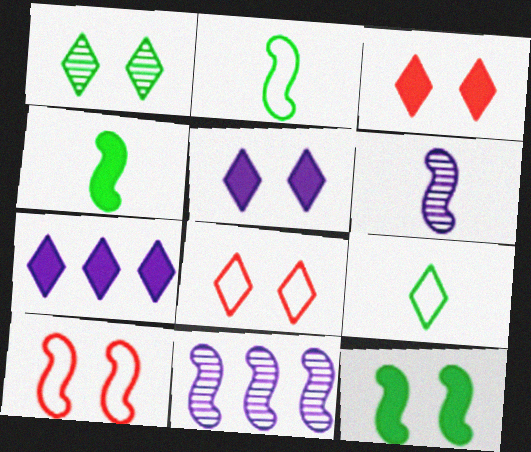[[1, 5, 8], 
[4, 10, 11]]